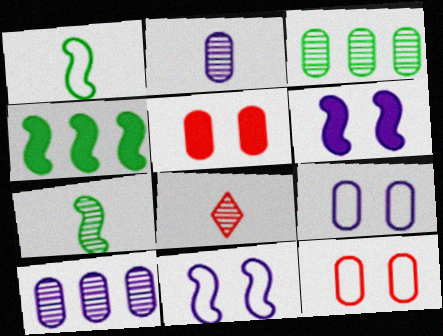[[2, 7, 8], 
[4, 8, 9]]